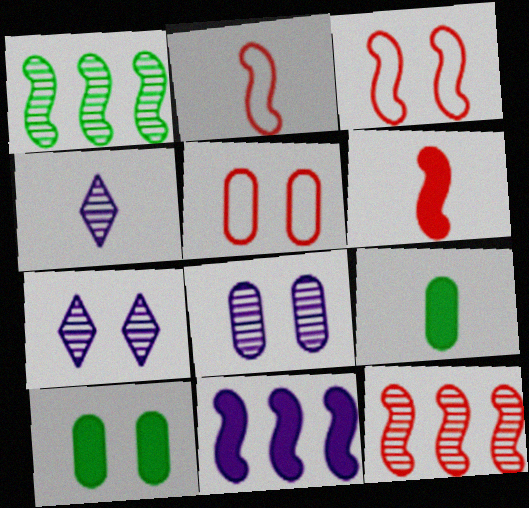[[2, 4, 9], 
[3, 6, 12], 
[3, 7, 10], 
[5, 8, 10]]